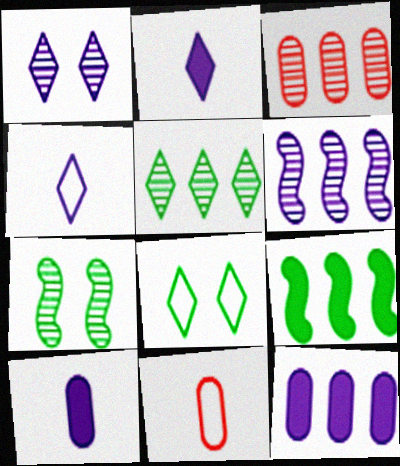[[1, 9, 11], 
[3, 5, 6]]